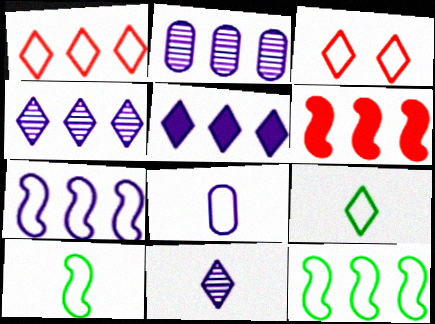[[2, 5, 7], 
[3, 8, 12]]